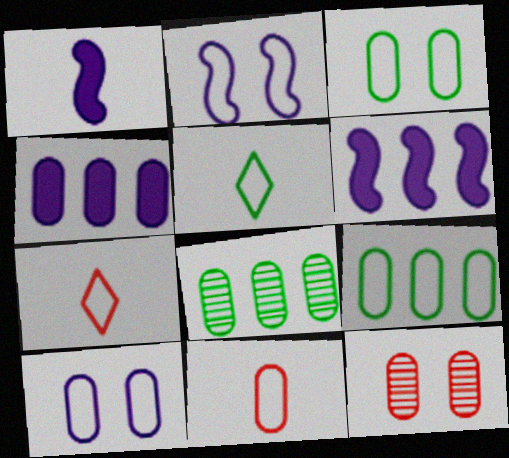[[2, 7, 9], 
[5, 6, 12], 
[9, 10, 11]]